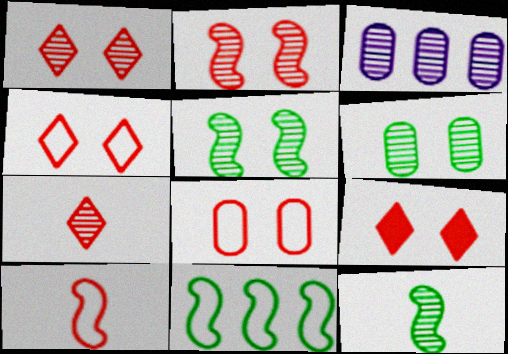[[1, 3, 12], 
[1, 4, 9], 
[2, 8, 9], 
[3, 5, 7]]